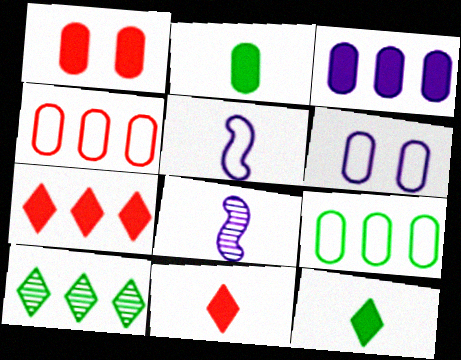[[1, 2, 3], 
[1, 5, 10]]